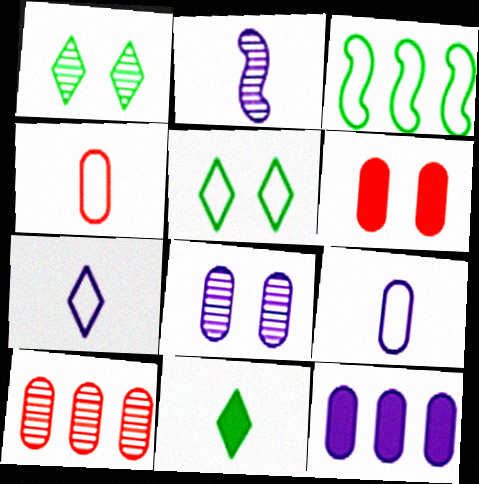[[1, 2, 10], 
[2, 4, 11], 
[4, 6, 10], 
[8, 9, 12]]